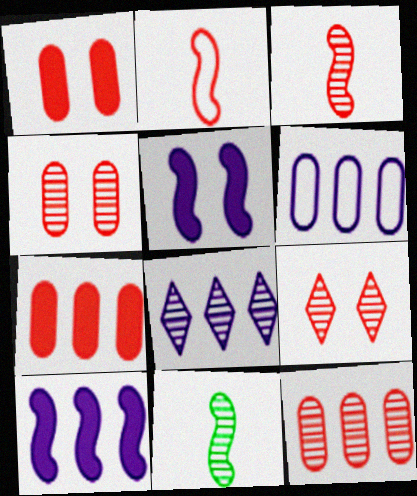[[2, 7, 9], 
[3, 9, 12], 
[4, 8, 11], 
[6, 8, 10]]